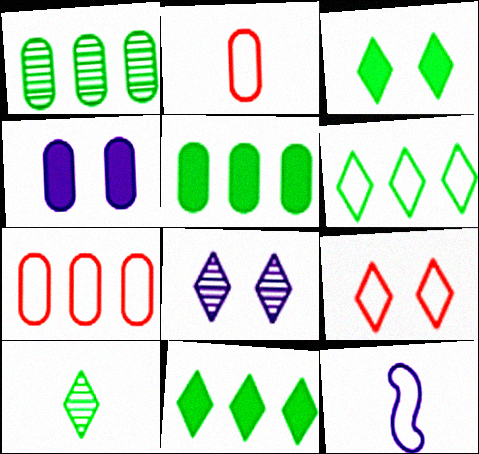[[1, 2, 4], 
[3, 6, 10], 
[3, 8, 9]]